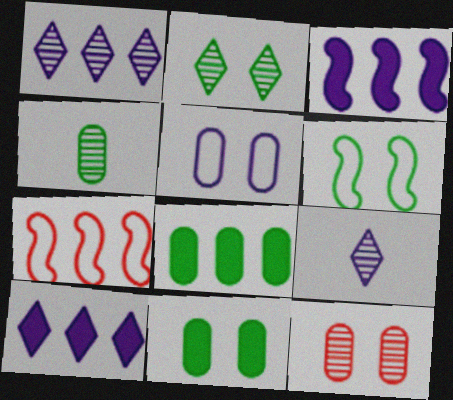[[1, 7, 8], 
[2, 6, 11], 
[3, 5, 9], 
[5, 11, 12], 
[7, 9, 11]]